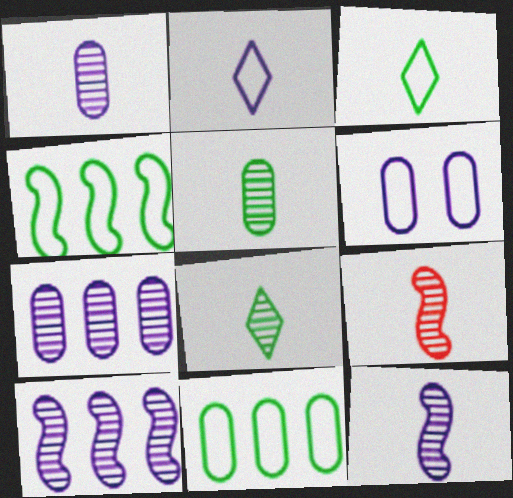[[1, 8, 9]]